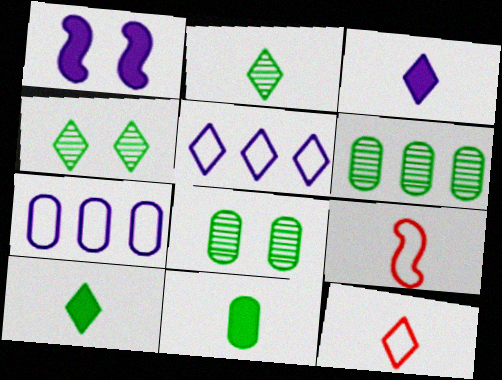[[1, 6, 12], 
[2, 3, 12]]